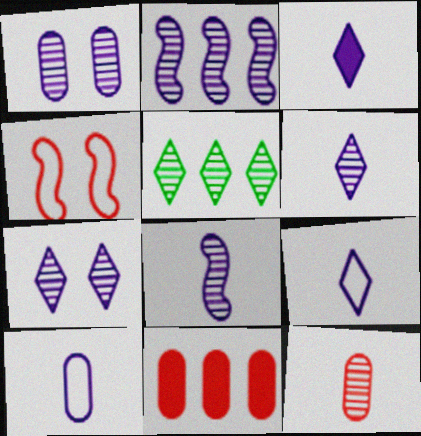[[1, 2, 6], 
[3, 6, 9], 
[3, 8, 10]]